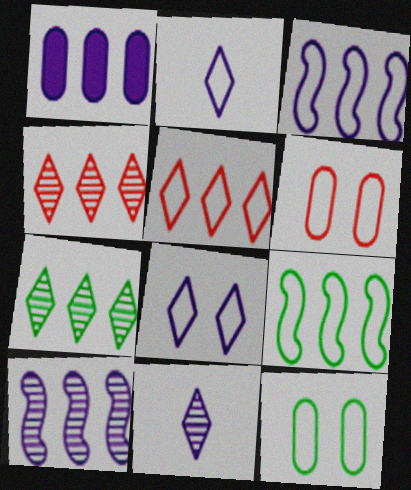[[1, 4, 9], 
[2, 6, 9]]